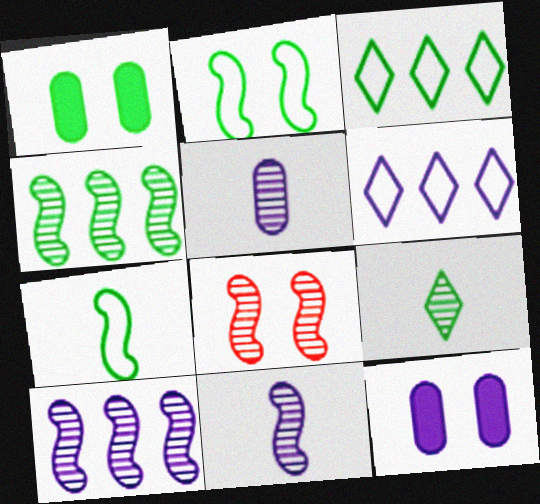[[4, 8, 11], 
[6, 11, 12]]